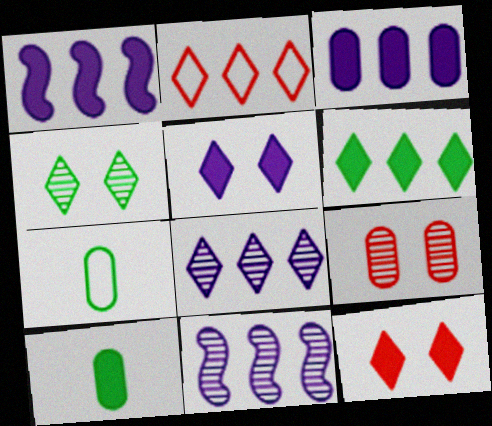[[1, 10, 12], 
[2, 6, 8], 
[3, 7, 9], 
[7, 11, 12]]